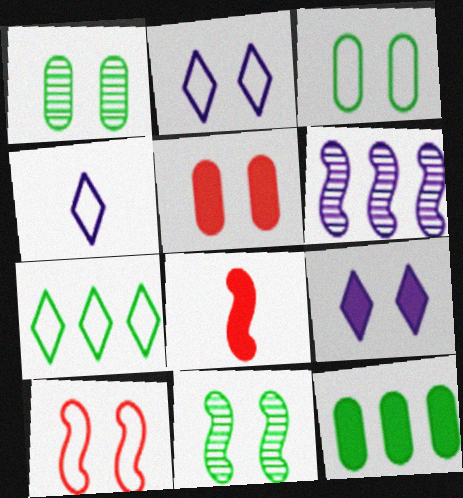[[1, 9, 10], 
[2, 3, 10], 
[2, 5, 11], 
[8, 9, 12]]